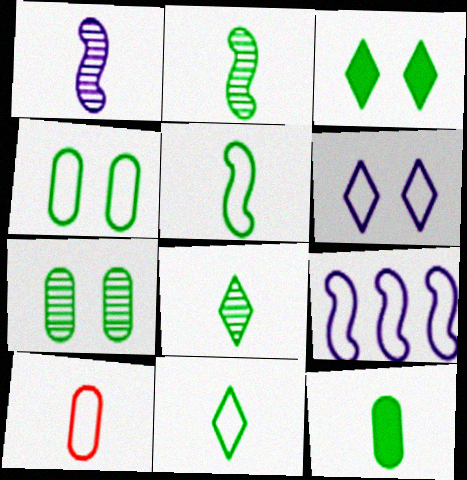[[2, 11, 12], 
[5, 8, 12]]